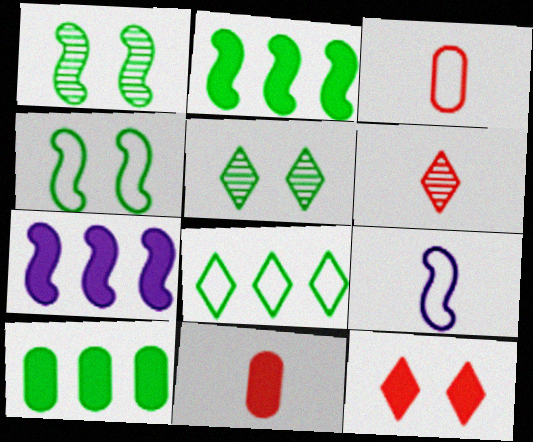[[3, 5, 7]]